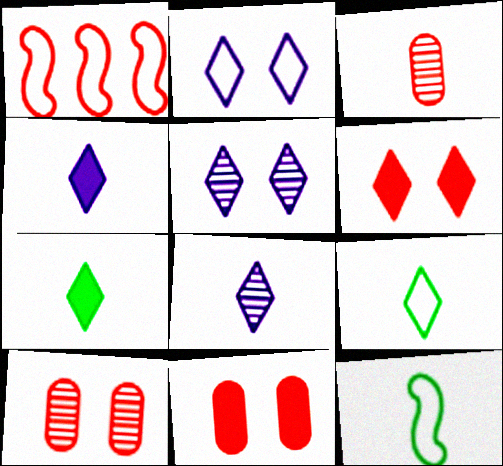[[1, 3, 6], 
[3, 4, 12]]